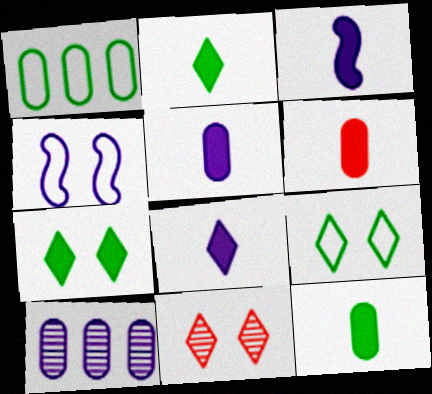[[1, 3, 11], 
[2, 3, 6], 
[3, 5, 8], 
[4, 8, 10], 
[5, 6, 12]]